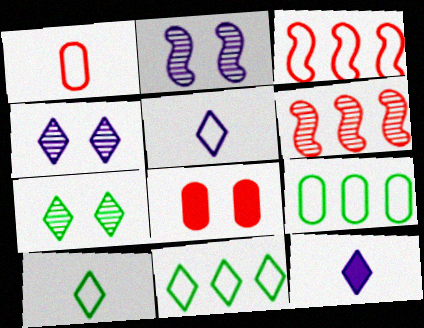[]